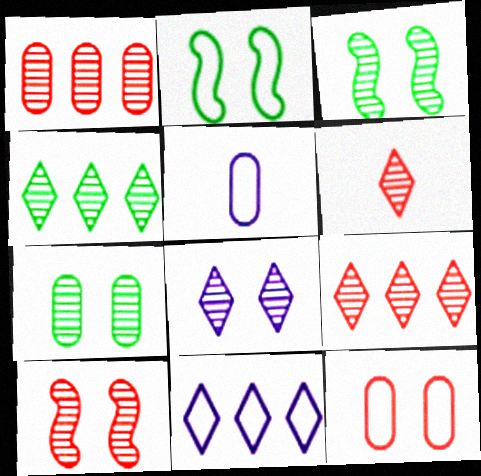[[1, 6, 10], 
[4, 6, 8], 
[7, 8, 10]]